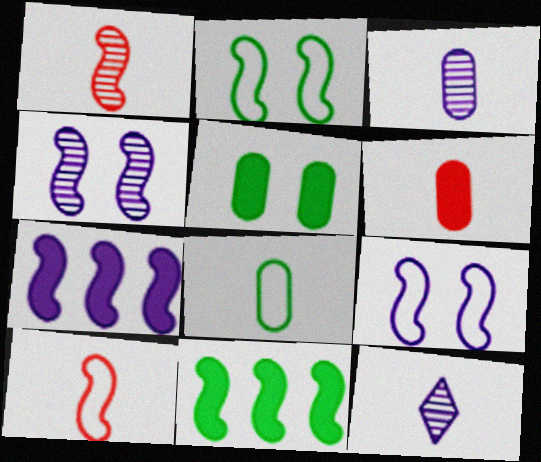[[1, 2, 7], 
[1, 9, 11], 
[3, 6, 8], 
[4, 10, 11]]